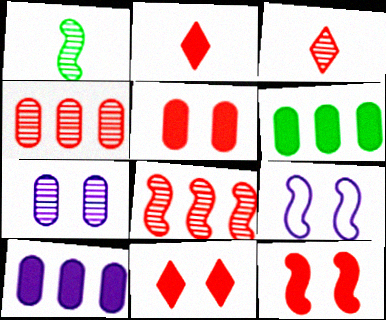[[3, 6, 9], 
[5, 11, 12]]